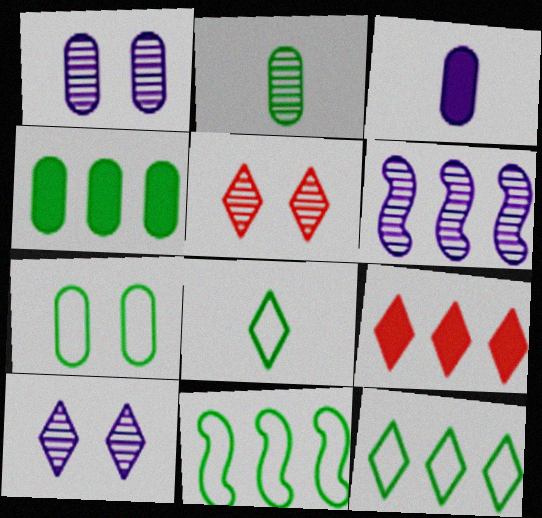[[2, 4, 7], 
[2, 5, 6], 
[3, 5, 11], 
[7, 8, 11], 
[8, 9, 10]]